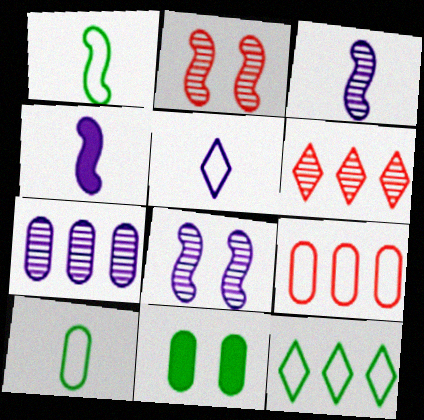[]